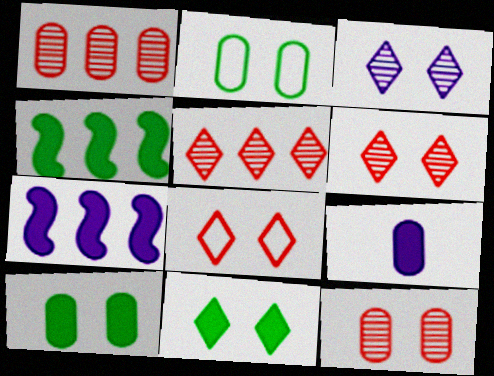[[1, 2, 9], 
[3, 8, 11]]